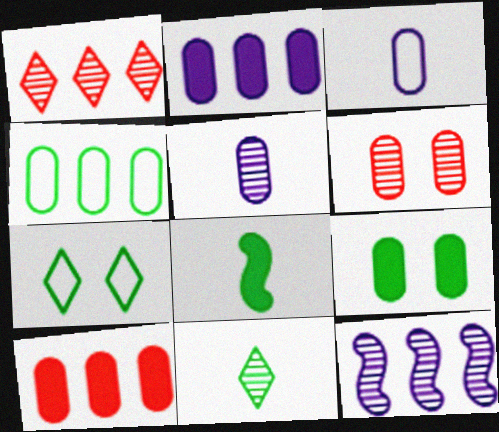[[6, 11, 12]]